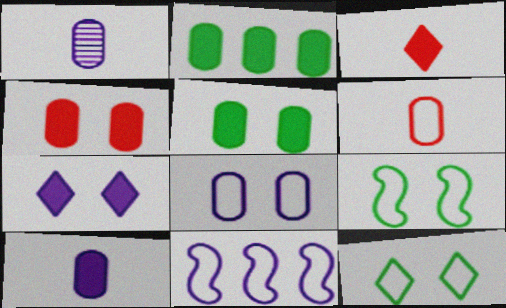[[1, 7, 11], 
[2, 4, 10], 
[6, 11, 12]]